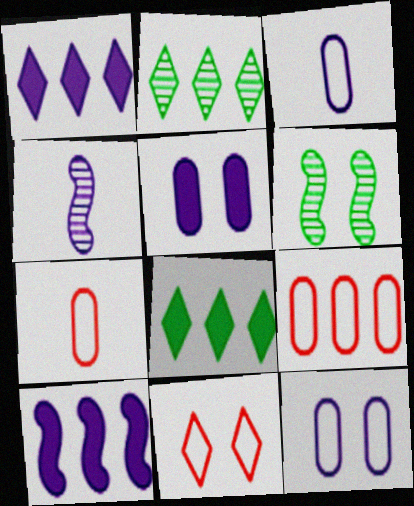[[1, 4, 12], 
[1, 6, 7], 
[2, 9, 10], 
[5, 6, 11]]